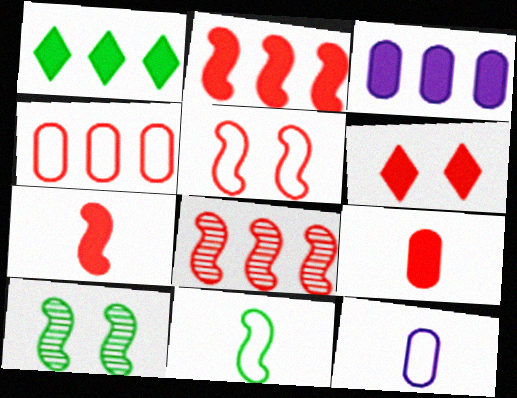[[1, 2, 3], 
[2, 6, 9], 
[5, 7, 8]]